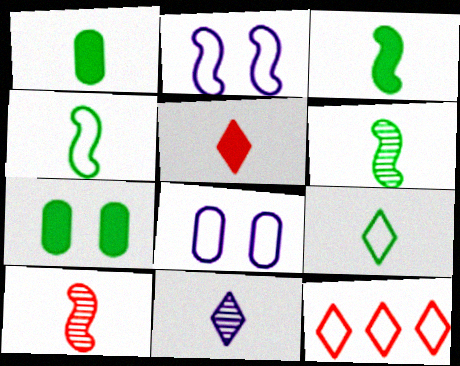[[1, 6, 9], 
[3, 4, 6], 
[4, 8, 12], 
[5, 9, 11]]